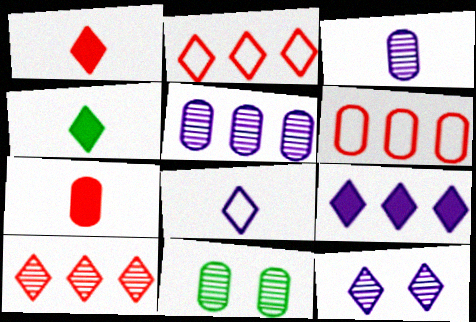[[2, 4, 12], 
[8, 9, 12]]